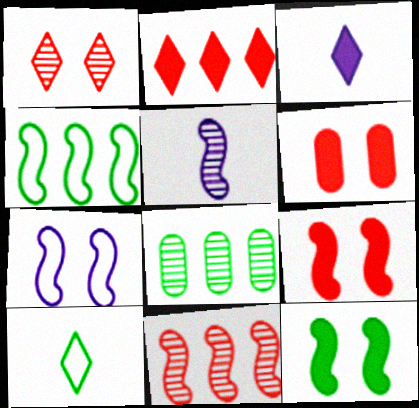[[1, 5, 8], 
[4, 5, 9], 
[8, 10, 12]]